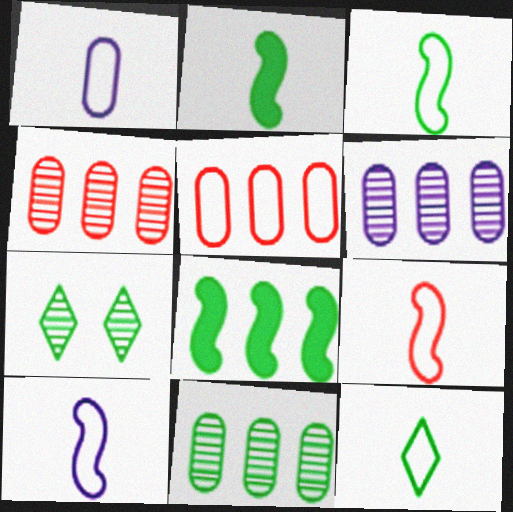[[1, 9, 12], 
[3, 9, 10], 
[4, 6, 11]]